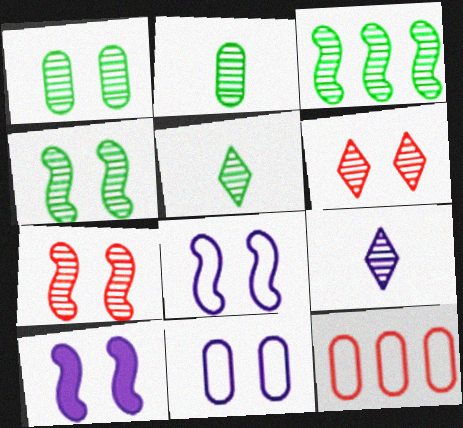[[1, 3, 5], 
[5, 10, 12]]